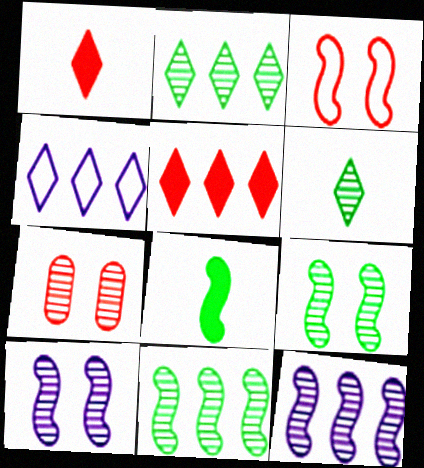[[2, 4, 5], 
[3, 8, 12], 
[4, 7, 8], 
[6, 7, 12]]